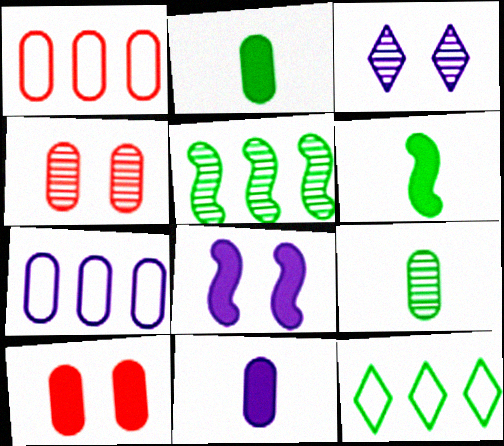[[1, 3, 6], 
[2, 4, 7], 
[7, 9, 10]]